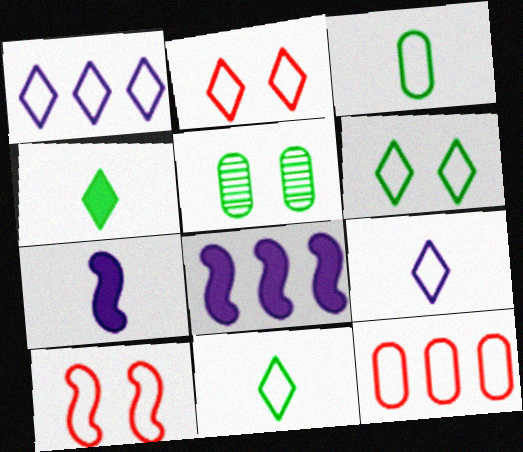[[1, 2, 11], 
[1, 3, 10]]